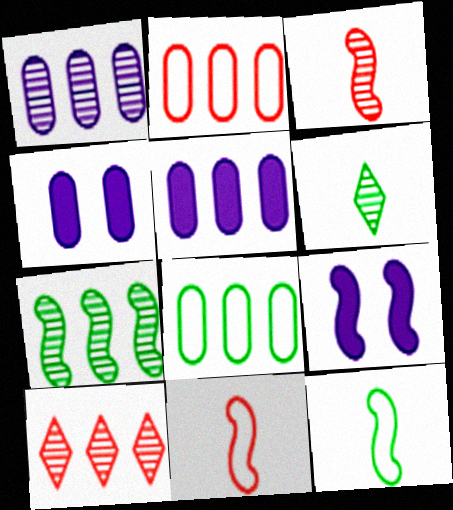[[1, 7, 10], 
[2, 6, 9], 
[4, 10, 12], 
[7, 9, 11]]